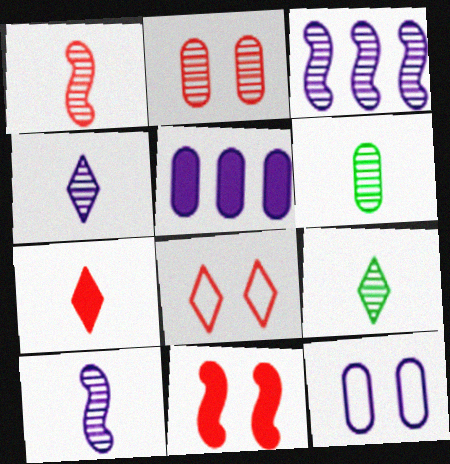[[1, 4, 6], 
[2, 3, 9], 
[2, 8, 11]]